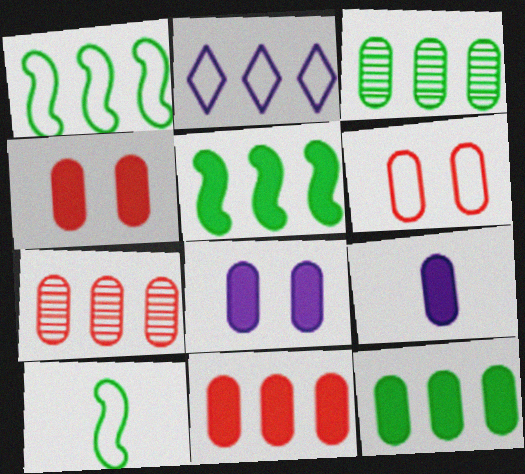[[2, 5, 7], 
[2, 6, 10], 
[3, 6, 9], 
[4, 9, 12]]